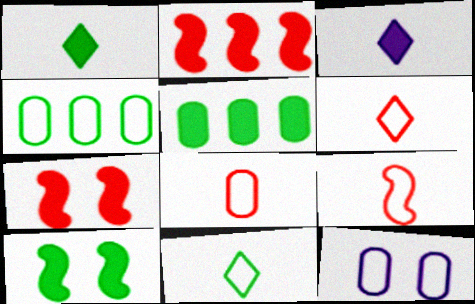[[1, 5, 10], 
[3, 5, 7], 
[4, 8, 12], 
[6, 8, 9]]